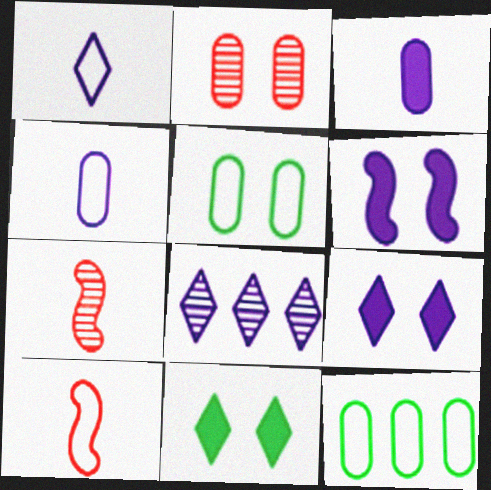[[1, 8, 9], 
[2, 3, 12], 
[4, 6, 8], 
[7, 9, 12]]